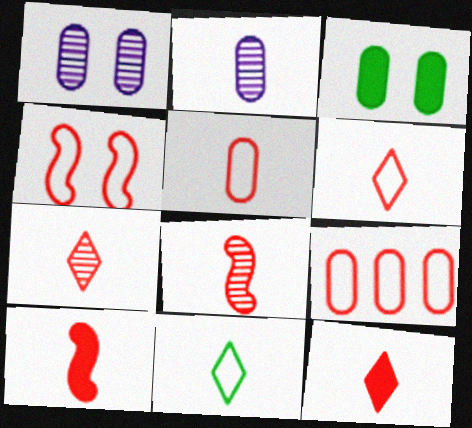[[2, 3, 9], 
[2, 10, 11], 
[4, 6, 9], 
[5, 7, 10], 
[5, 8, 12], 
[6, 7, 12]]